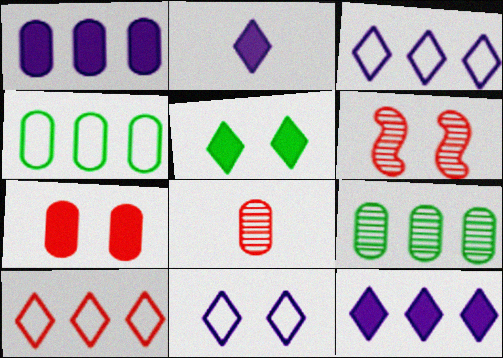[[2, 4, 6]]